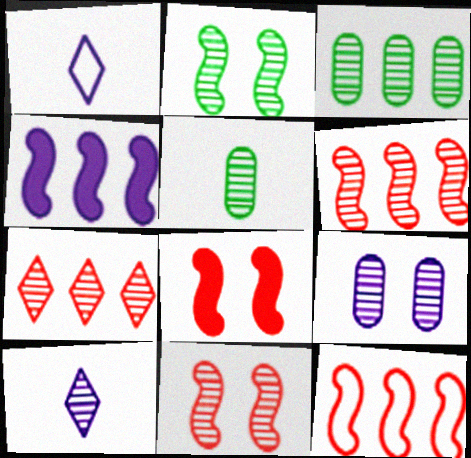[[1, 3, 8], 
[1, 4, 9], 
[3, 10, 11]]